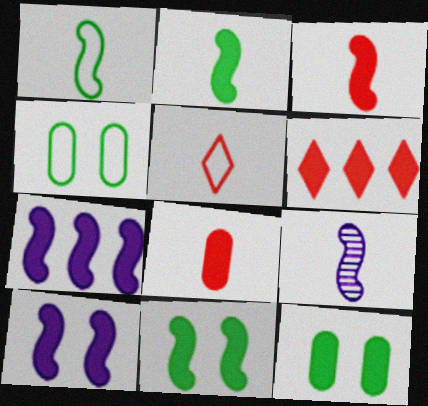[[1, 3, 9], 
[3, 7, 11], 
[4, 6, 9]]